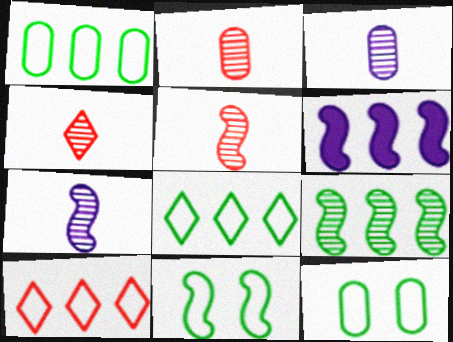[[2, 4, 5], 
[4, 6, 12], 
[5, 6, 11]]